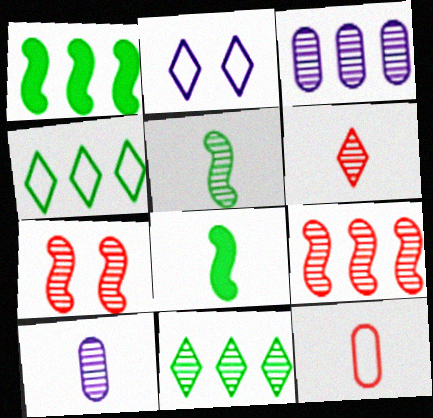[[3, 9, 11], 
[5, 6, 10], 
[7, 10, 11]]